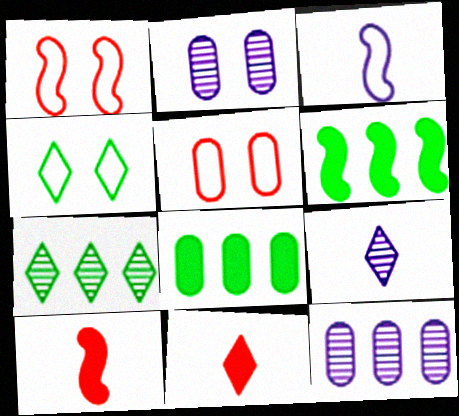[[1, 8, 9], 
[4, 10, 12], 
[5, 6, 9]]